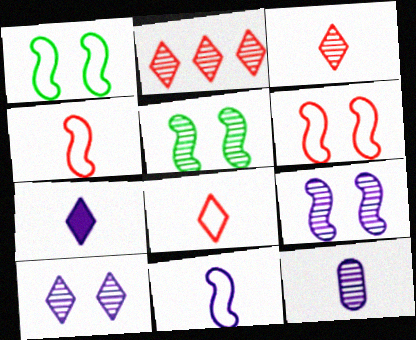[[2, 5, 12], 
[7, 11, 12]]